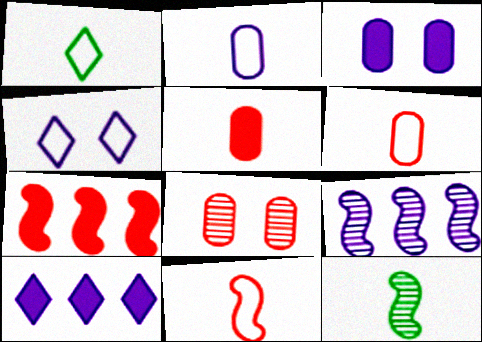[[1, 2, 11]]